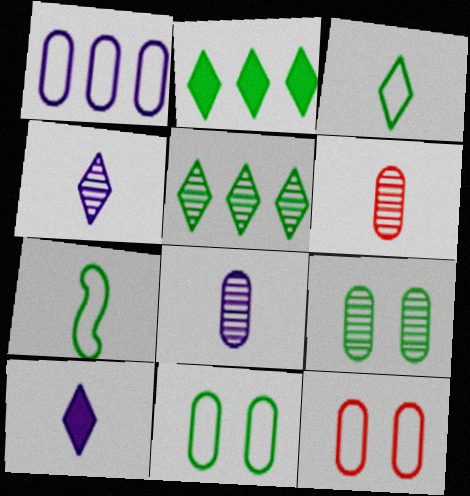[[2, 7, 9], 
[6, 7, 10]]